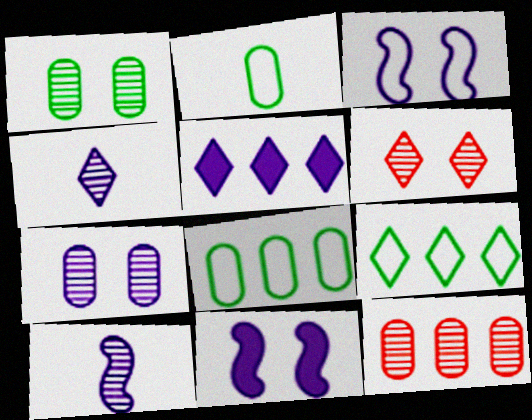[]